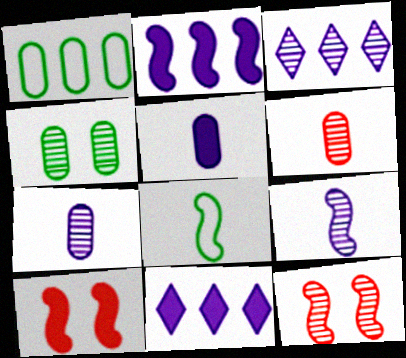[[2, 8, 12]]